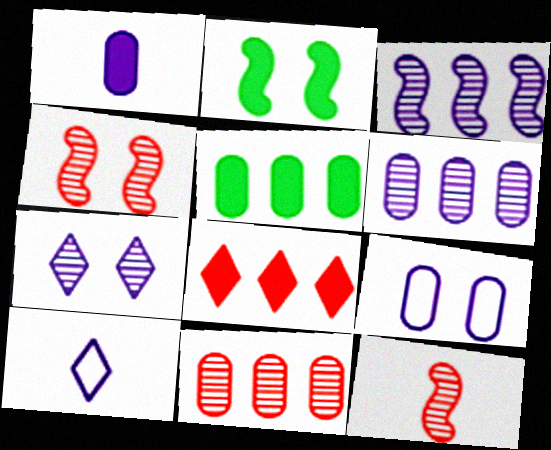[[1, 2, 8], 
[1, 6, 9], 
[2, 10, 11], 
[4, 5, 10]]